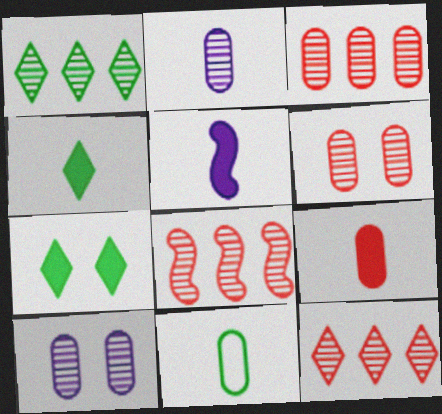[[2, 9, 11], 
[3, 8, 12], 
[4, 5, 9]]